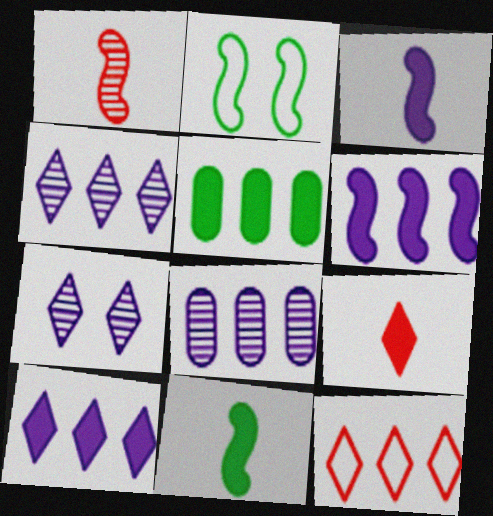[[1, 2, 6], 
[2, 8, 9]]